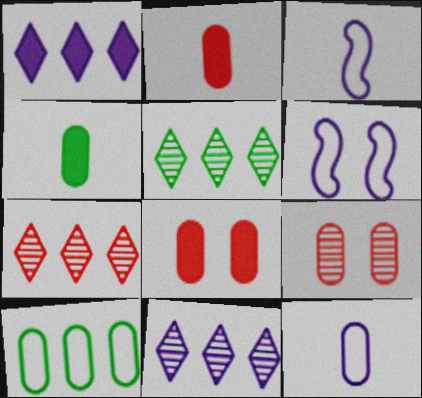[[2, 5, 6], 
[3, 5, 8], 
[4, 6, 7], 
[5, 7, 11]]